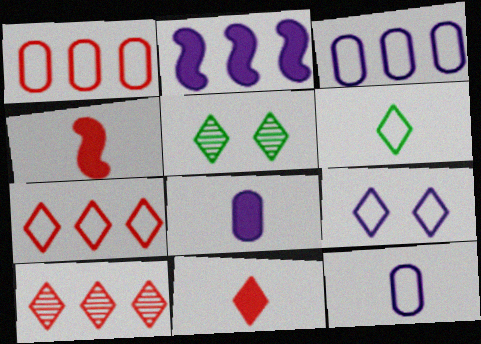[[3, 4, 5], 
[6, 7, 9]]